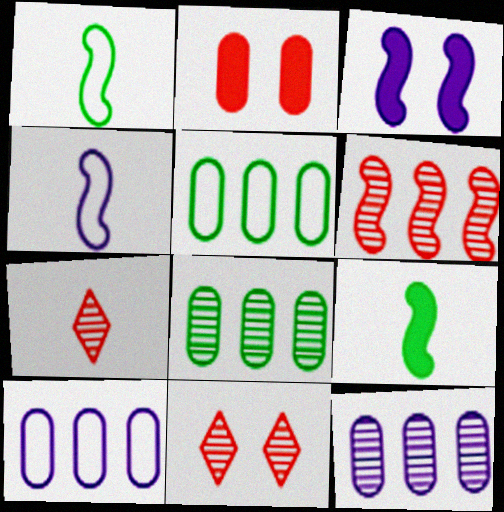[[1, 3, 6], 
[3, 5, 7], 
[9, 10, 11]]